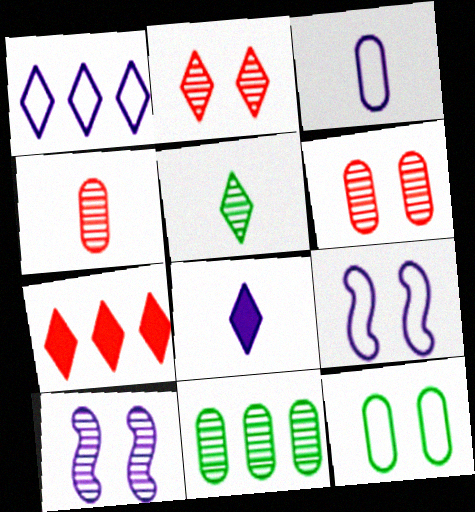[[1, 3, 9]]